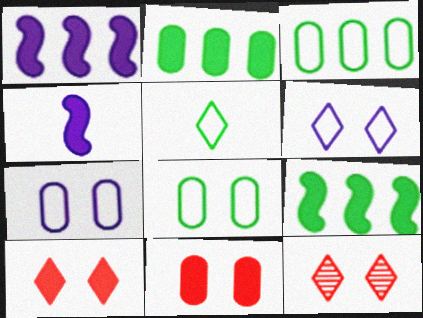[[2, 4, 10], 
[3, 4, 12]]